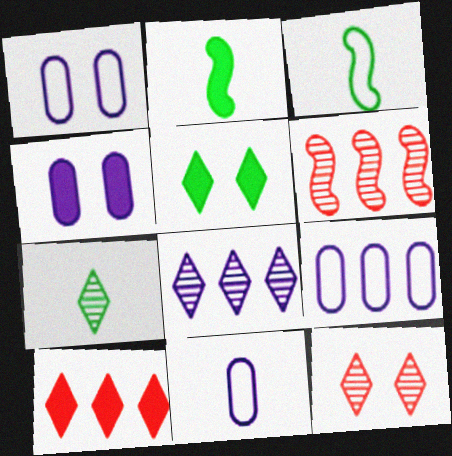[[1, 9, 11], 
[2, 4, 10], 
[2, 9, 12], 
[5, 6, 11], 
[7, 8, 12]]